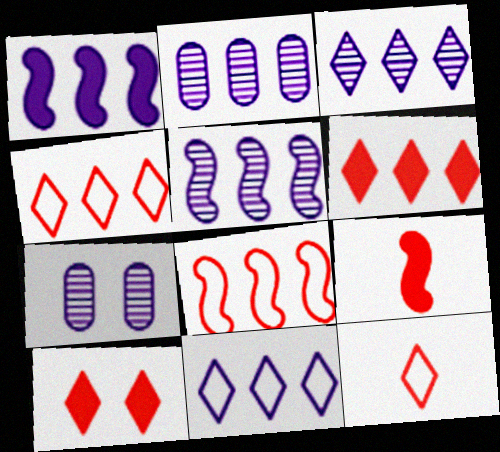[[1, 2, 11], 
[2, 3, 5]]